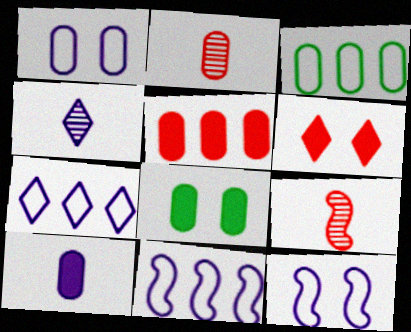[[5, 8, 10], 
[7, 8, 9]]